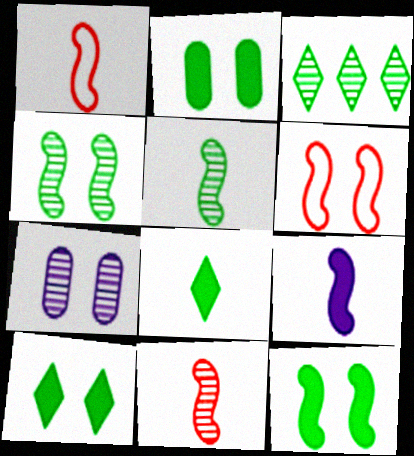[[1, 5, 9], 
[2, 10, 12], 
[3, 7, 11], 
[6, 7, 10]]